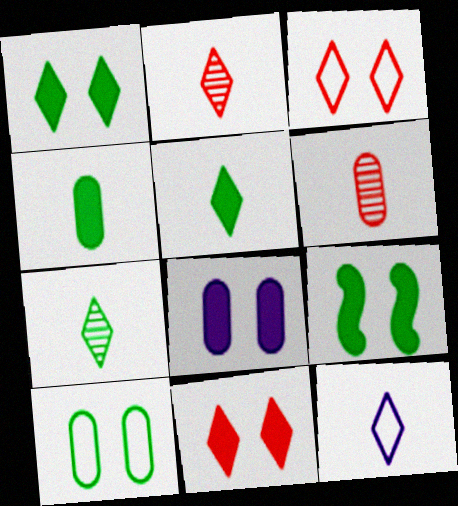[[2, 5, 12], 
[8, 9, 11]]